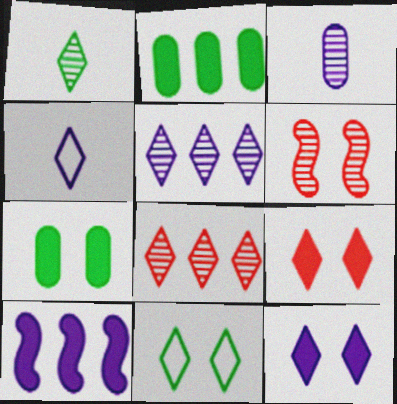[[2, 4, 6], 
[4, 5, 12]]